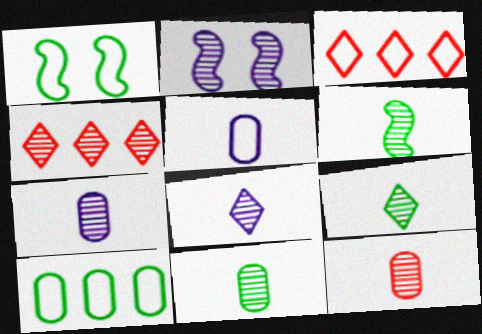[[1, 3, 5], 
[2, 4, 11], 
[6, 8, 12], 
[6, 9, 11], 
[7, 11, 12]]